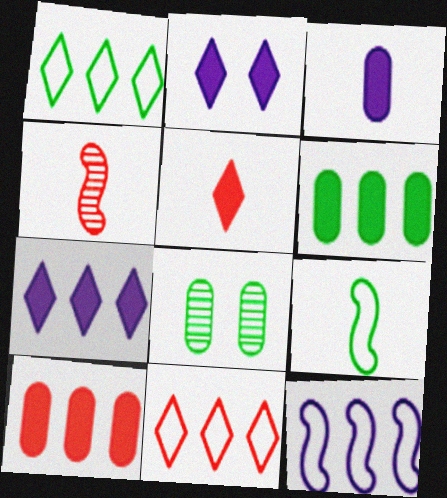[[5, 8, 12]]